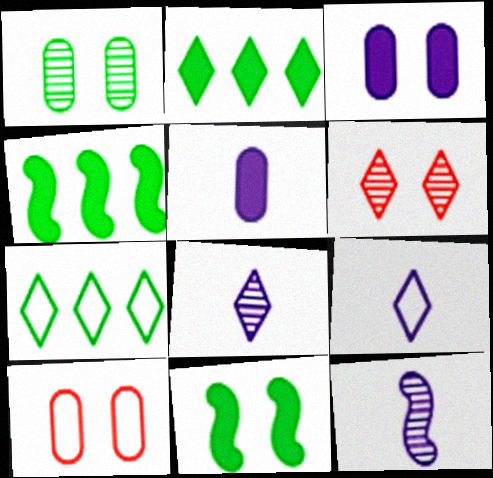[[1, 3, 10], 
[2, 6, 9], 
[2, 10, 12], 
[4, 8, 10], 
[5, 9, 12]]